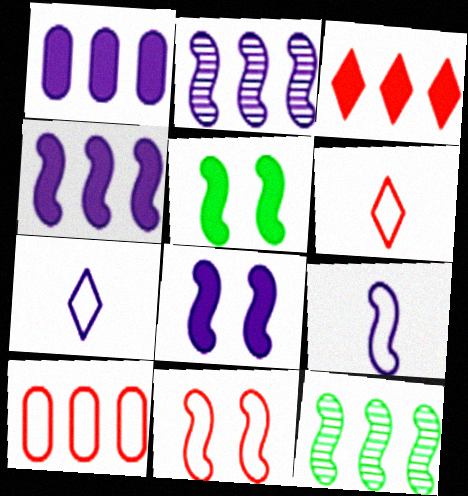[[2, 8, 9], 
[6, 10, 11]]